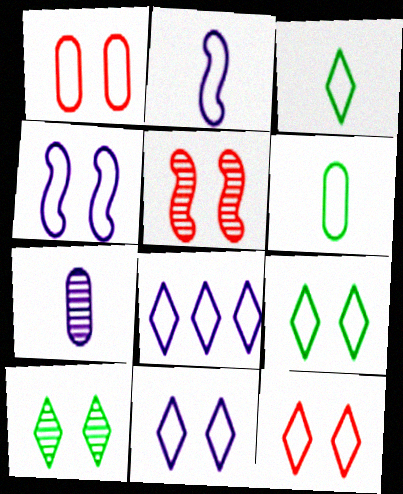[[1, 4, 9], 
[3, 8, 12], 
[9, 11, 12]]